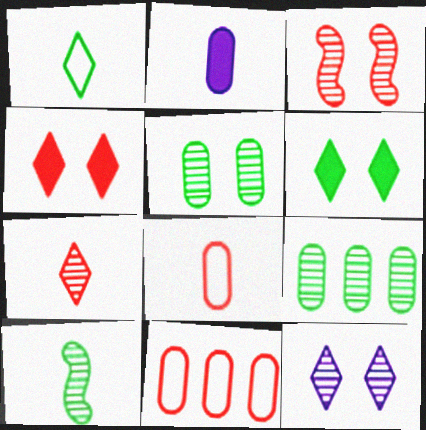[[2, 5, 11], 
[3, 5, 12]]